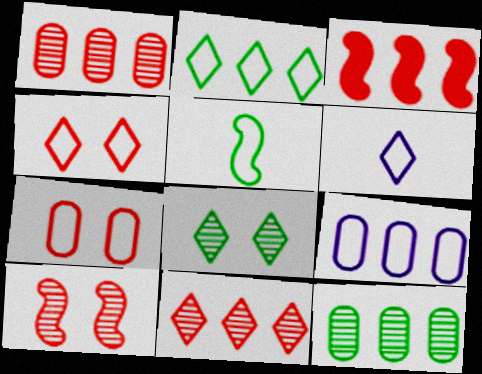[[2, 4, 6], 
[4, 5, 9]]